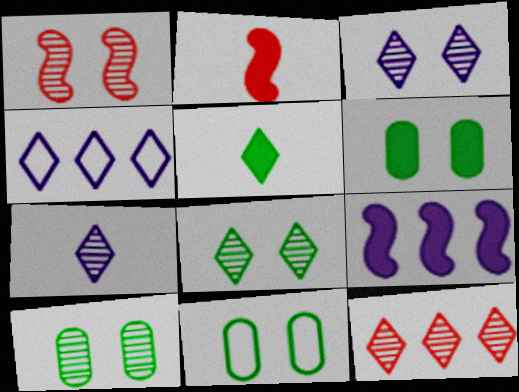[[1, 3, 10], 
[2, 4, 10], 
[6, 10, 11], 
[7, 8, 12]]